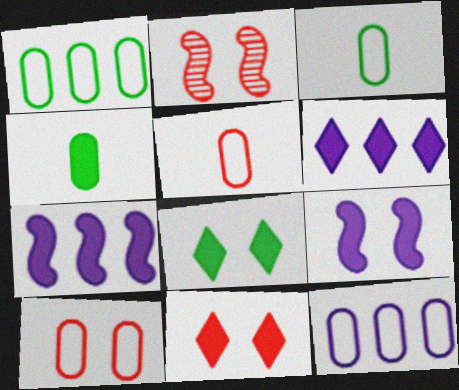[[2, 3, 6], 
[2, 10, 11], 
[3, 10, 12], 
[4, 7, 11]]